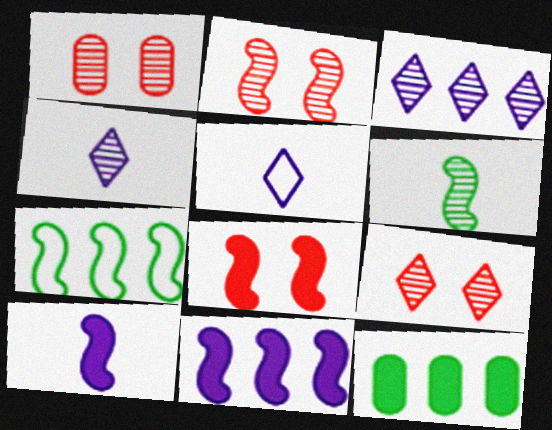[[1, 2, 9], 
[1, 3, 6], 
[2, 5, 12], 
[2, 7, 10]]